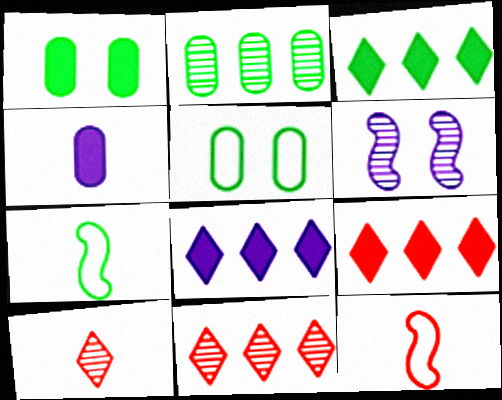[[2, 6, 10], 
[3, 8, 9], 
[4, 7, 10]]